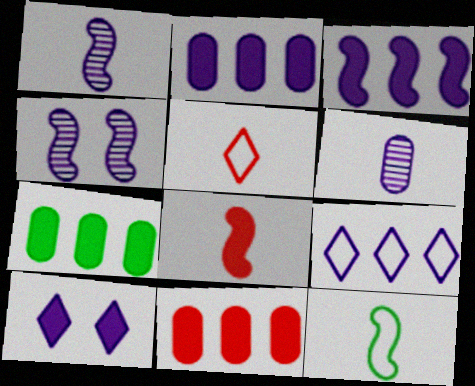[[1, 8, 12], 
[2, 7, 11], 
[4, 5, 7], 
[7, 8, 10]]